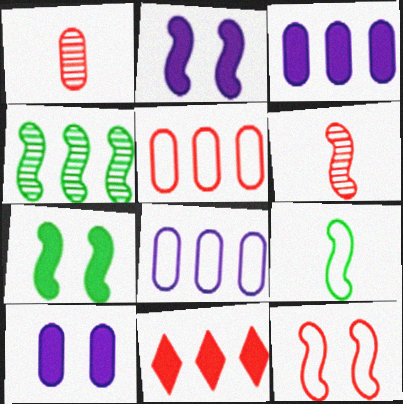[[1, 11, 12], 
[4, 7, 9], 
[4, 8, 11]]